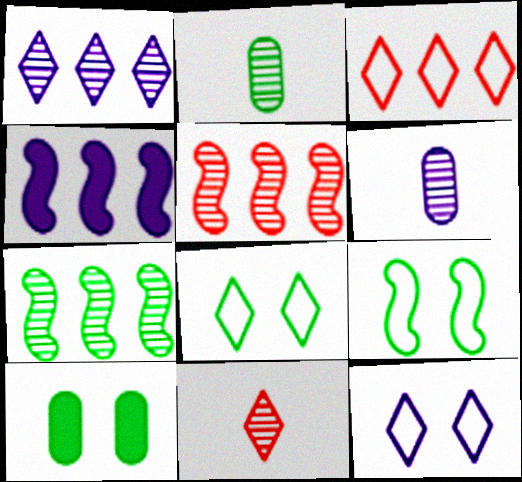[[4, 6, 12]]